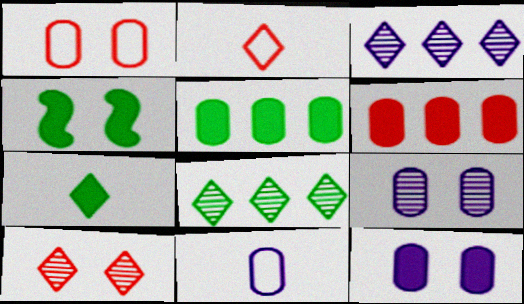[[4, 5, 7]]